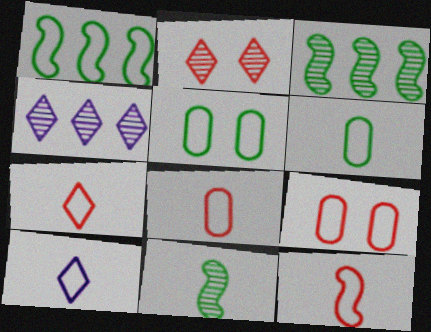[[1, 9, 10], 
[6, 10, 12], 
[7, 8, 12]]